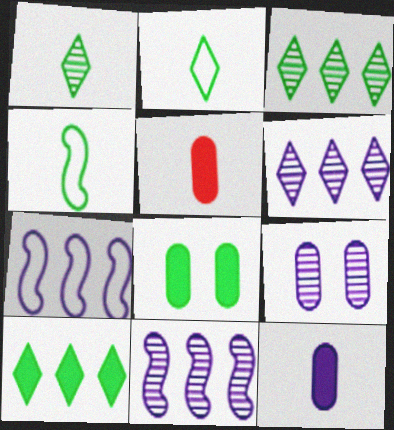[[3, 4, 8]]